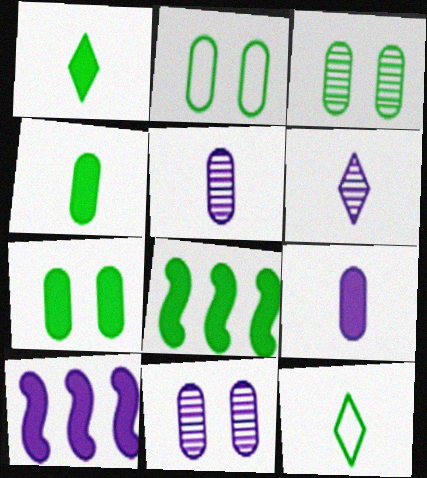[[1, 7, 8], 
[2, 3, 7], 
[3, 8, 12]]